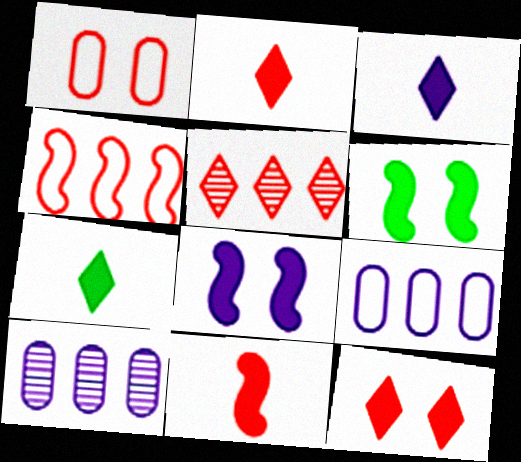[[1, 5, 11], 
[2, 3, 7]]